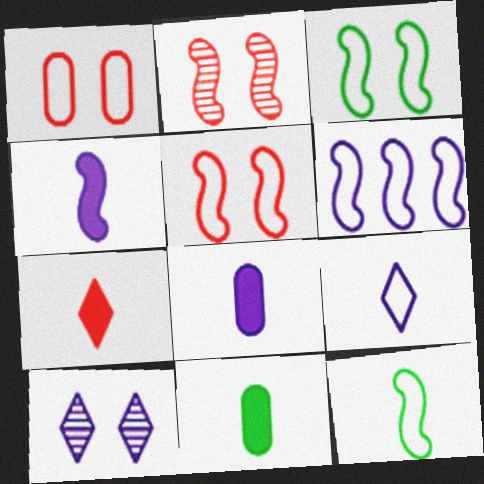[[4, 7, 11], 
[5, 6, 12], 
[6, 8, 10]]